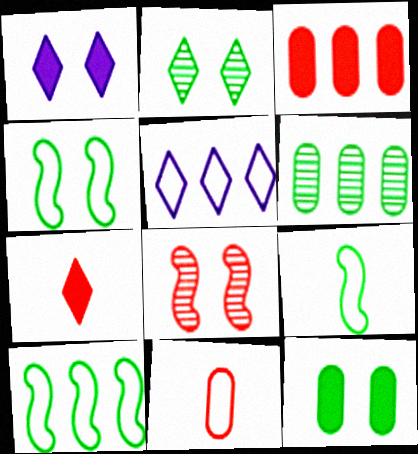[[2, 4, 12], 
[2, 5, 7], 
[4, 5, 11], 
[4, 9, 10]]